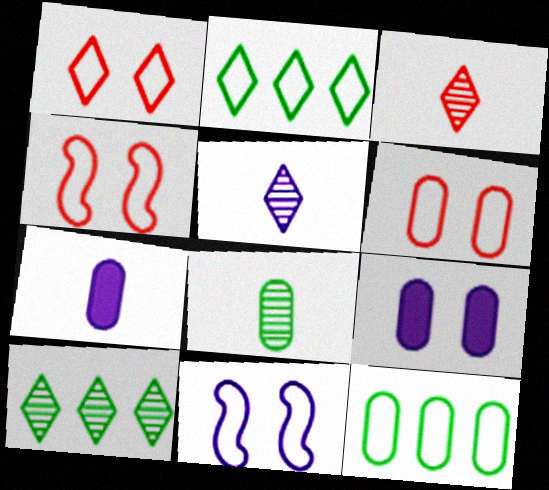[[1, 4, 6], 
[4, 7, 10]]